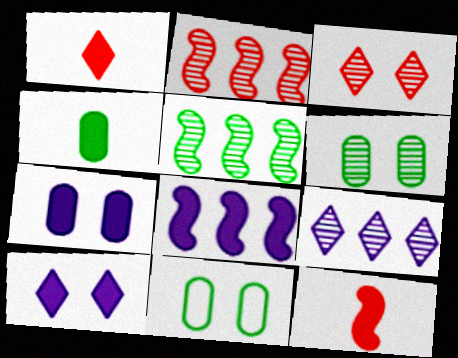[[9, 11, 12]]